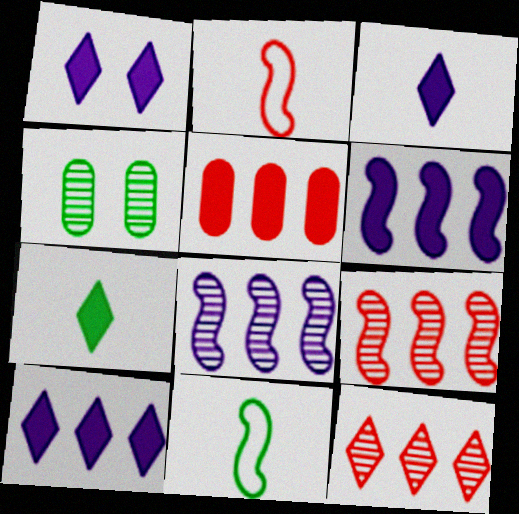[[1, 3, 10], 
[2, 4, 10]]